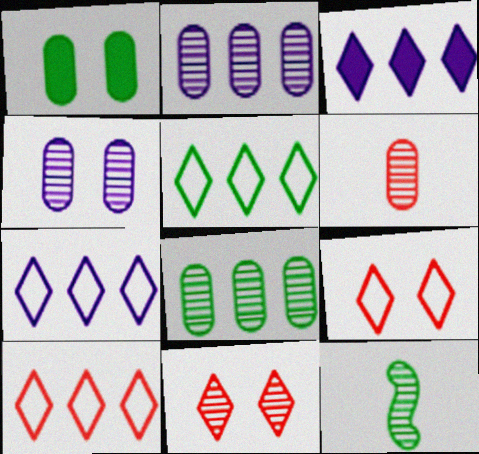[[1, 5, 12], 
[2, 11, 12], 
[4, 6, 8], 
[5, 7, 10]]